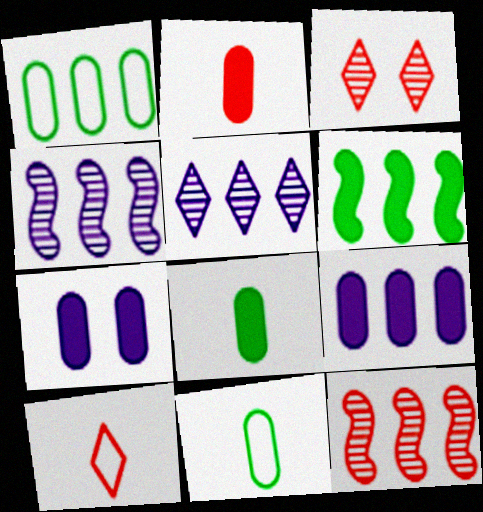[]